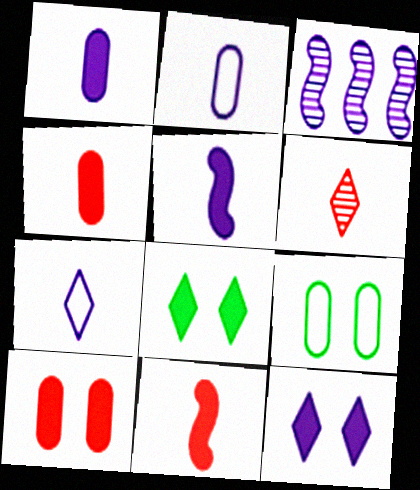[[2, 3, 12]]